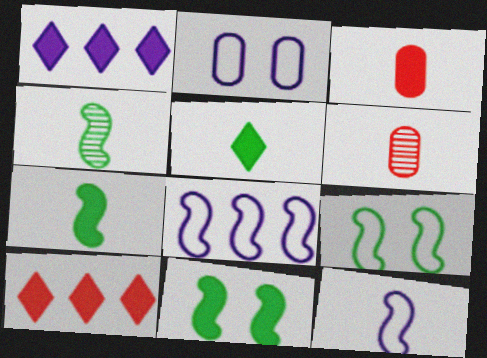[[1, 3, 11], 
[1, 6, 9], 
[2, 4, 10], 
[5, 6, 12]]